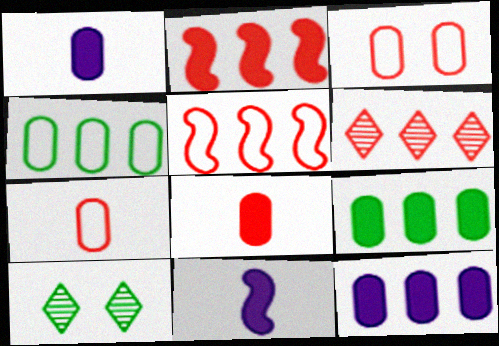[[1, 5, 10]]